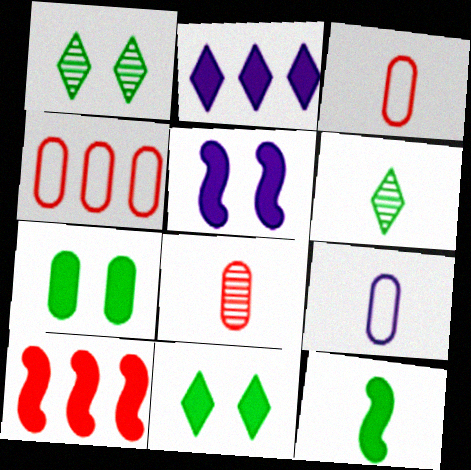[[1, 9, 10], 
[4, 5, 6], 
[5, 10, 12]]